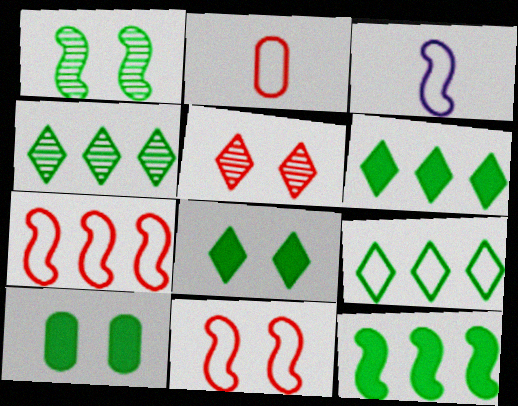[[4, 6, 9]]